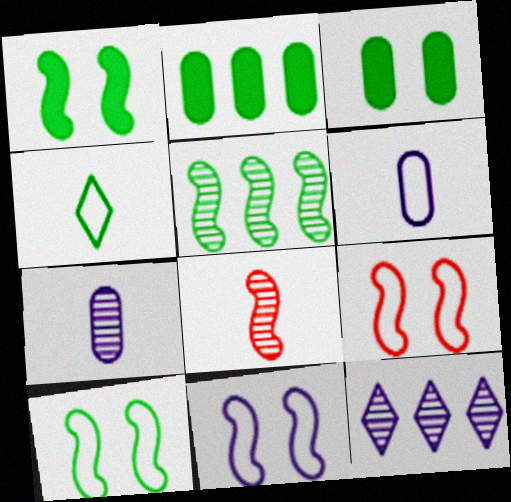[[3, 4, 5], 
[9, 10, 11]]